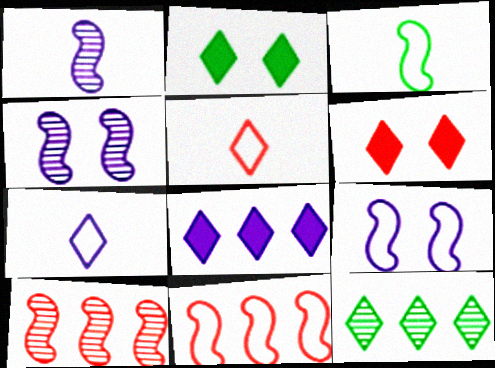[[3, 9, 11], 
[6, 7, 12]]